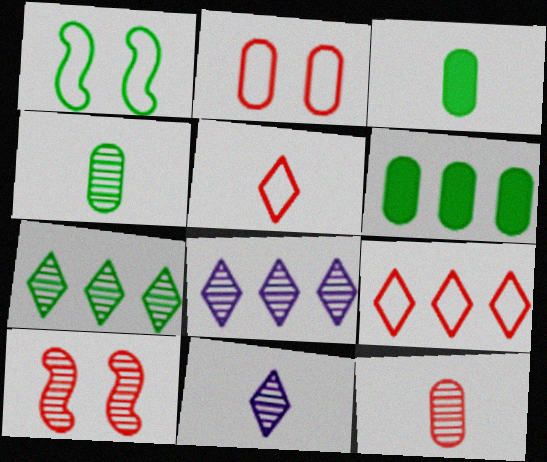[[1, 3, 7], 
[4, 8, 10]]